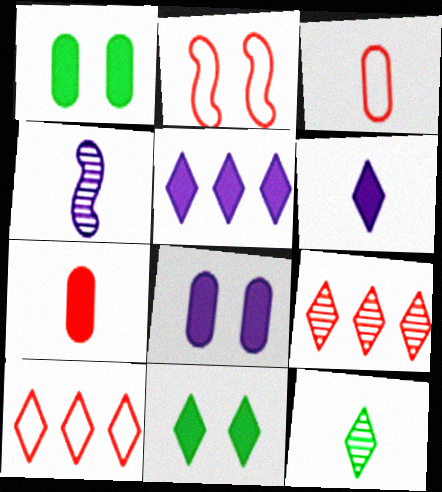[[1, 4, 10], 
[2, 3, 10], 
[2, 7, 9]]